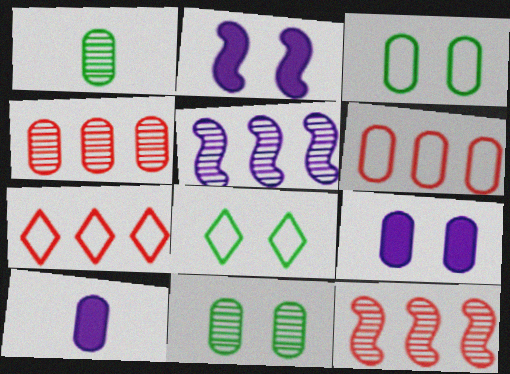[[1, 2, 7], 
[1, 6, 9], 
[3, 4, 10], 
[6, 10, 11], 
[8, 10, 12]]